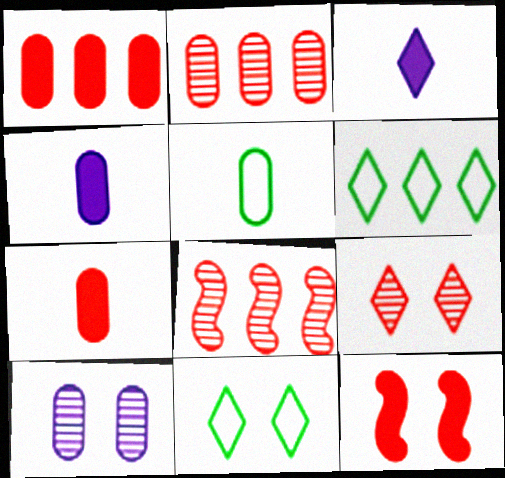[[1, 5, 10], 
[3, 6, 9], 
[4, 8, 11], 
[10, 11, 12]]